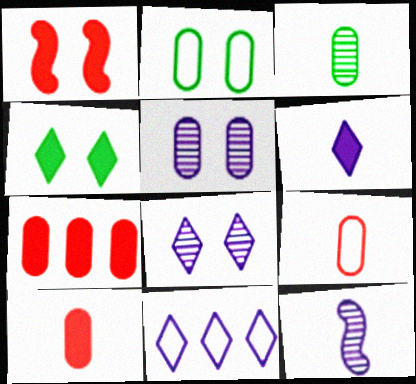[[1, 2, 8], 
[1, 3, 11], 
[6, 8, 11]]